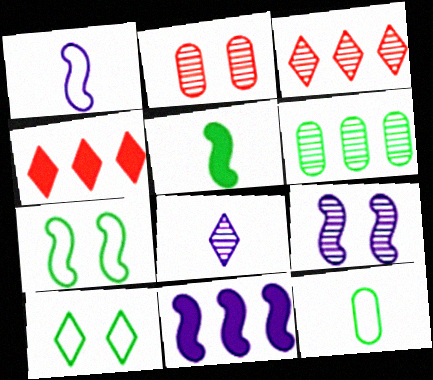[[1, 9, 11], 
[4, 8, 10], 
[4, 9, 12], 
[5, 6, 10]]